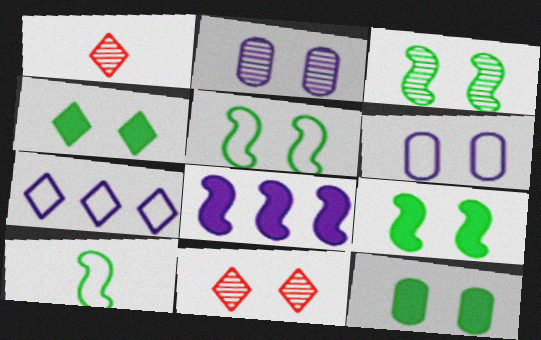[[1, 4, 7], 
[2, 3, 11], 
[3, 5, 9], 
[4, 9, 12], 
[6, 9, 11]]